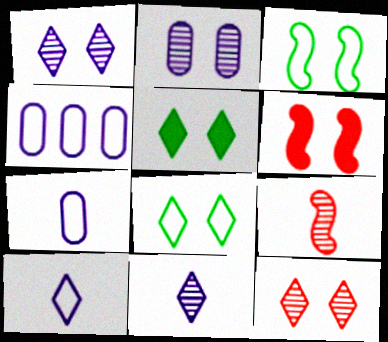[[2, 6, 8], 
[4, 5, 9]]